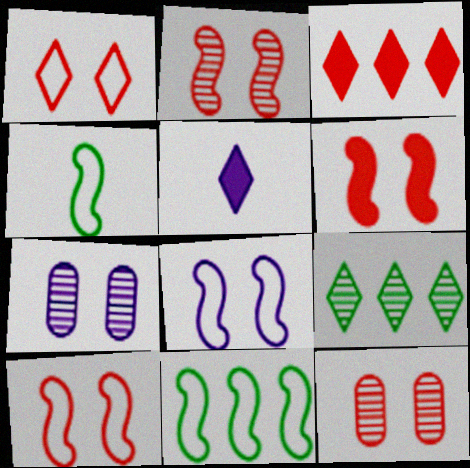[[1, 5, 9], 
[1, 6, 12], 
[2, 6, 10], 
[3, 4, 7], 
[5, 11, 12]]